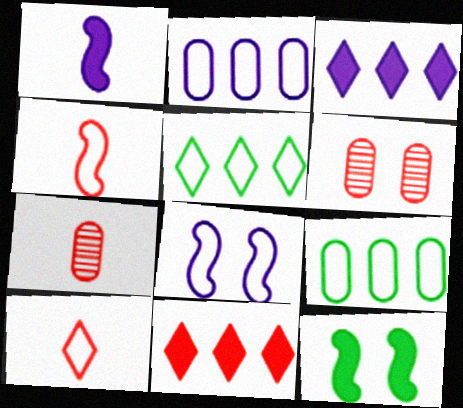[[1, 5, 6], 
[4, 6, 11], 
[8, 9, 10]]